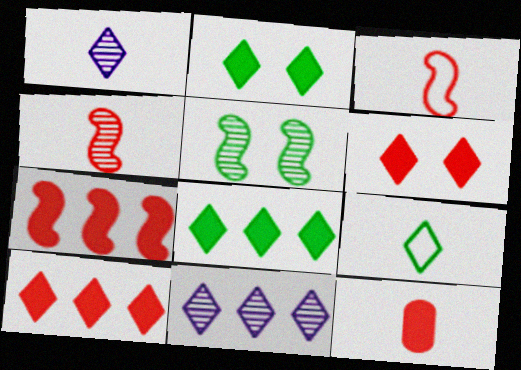[[6, 7, 12], 
[6, 9, 11]]